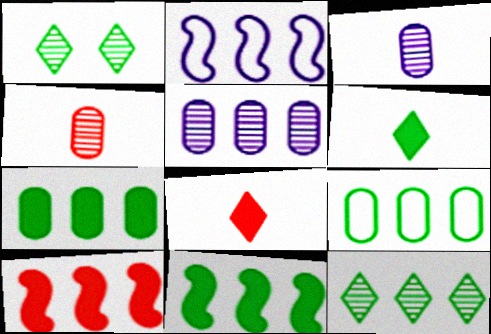[[9, 11, 12]]